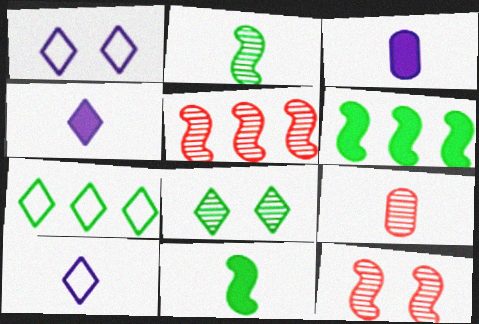[[1, 6, 9], 
[3, 7, 12], 
[9, 10, 11]]